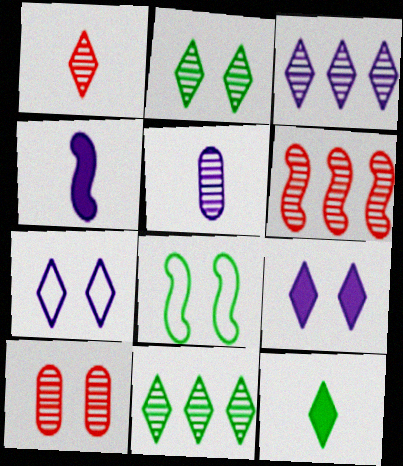[[1, 2, 3], 
[1, 6, 10], 
[2, 5, 6], 
[4, 6, 8], 
[8, 9, 10]]